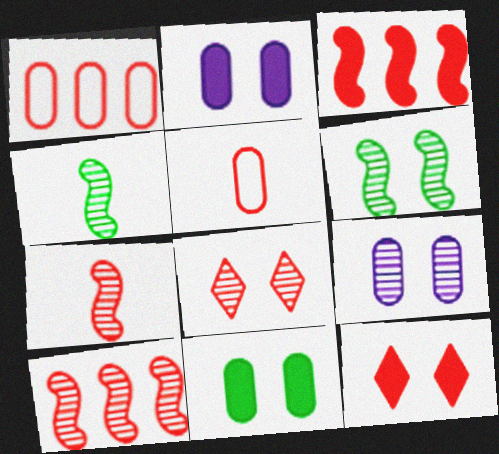[[1, 7, 12], 
[3, 5, 8], 
[5, 10, 12], 
[6, 8, 9]]